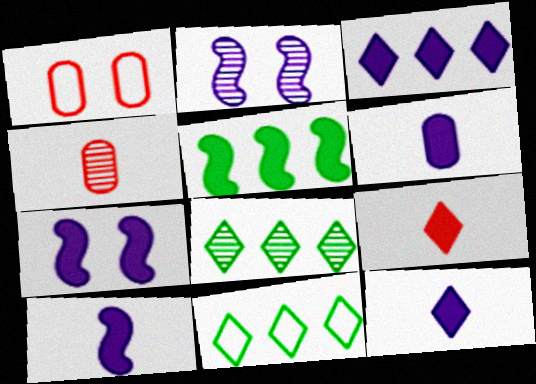[[1, 8, 10], 
[2, 4, 8], 
[3, 6, 7], 
[4, 7, 11], 
[6, 10, 12]]